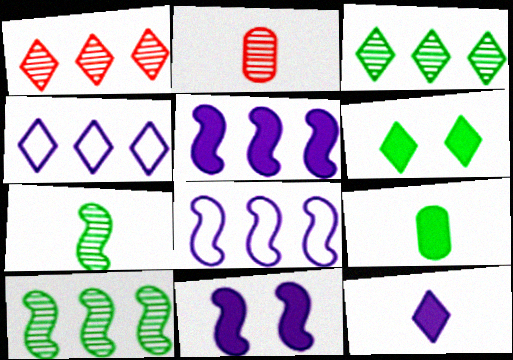[[2, 6, 8]]